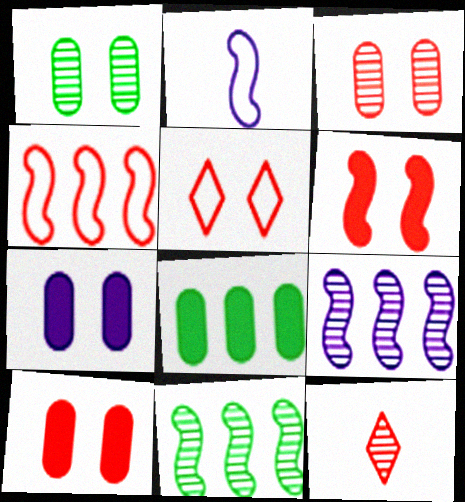[[1, 9, 12], 
[2, 6, 11], 
[3, 5, 6], 
[4, 10, 12]]